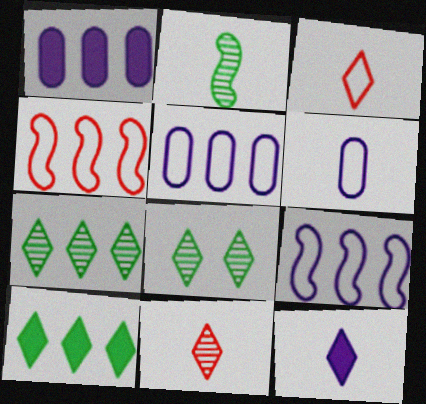[[1, 4, 7]]